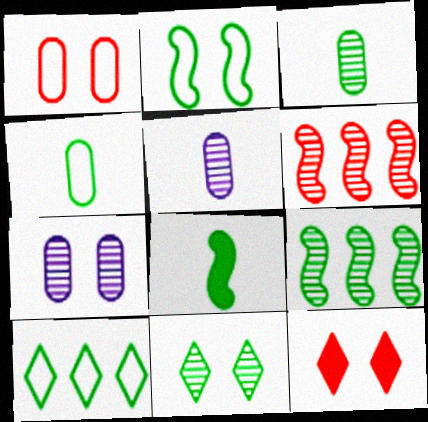[[2, 4, 10], 
[2, 7, 12], 
[2, 8, 9], 
[3, 9, 11], 
[5, 6, 11]]